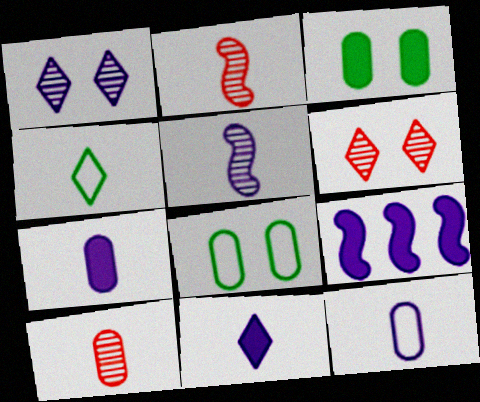[[1, 9, 12], 
[2, 4, 7], 
[5, 11, 12]]